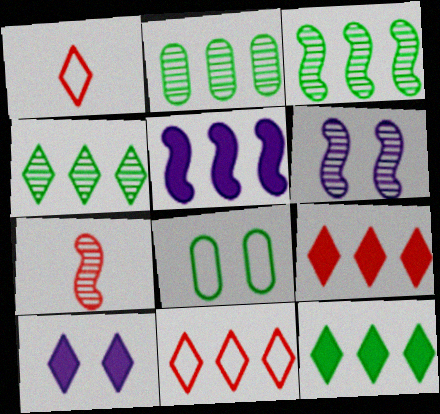[[1, 4, 10], 
[2, 3, 4], 
[2, 5, 11], 
[3, 6, 7]]